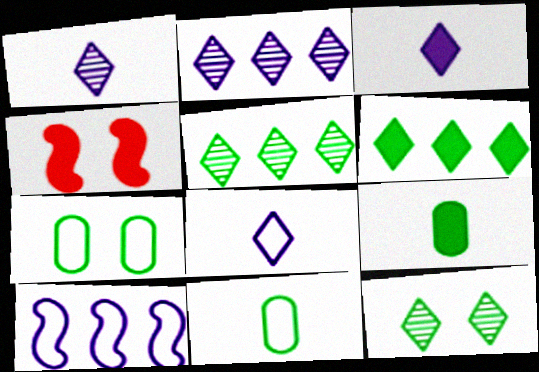[[1, 3, 8], 
[2, 4, 11]]